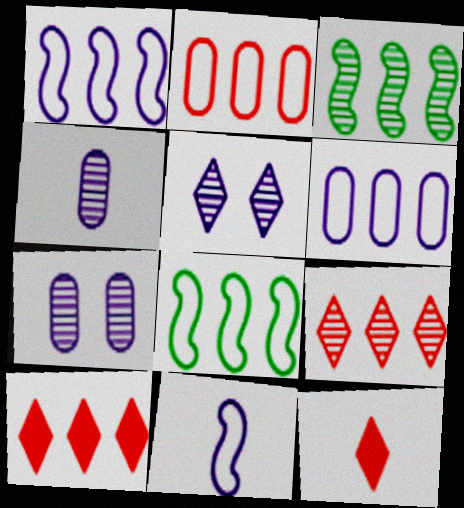[[3, 6, 10], 
[7, 8, 12]]